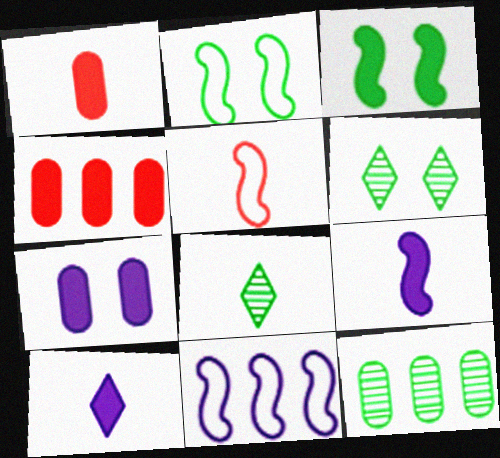[[1, 6, 11], 
[2, 5, 11], 
[3, 4, 10]]